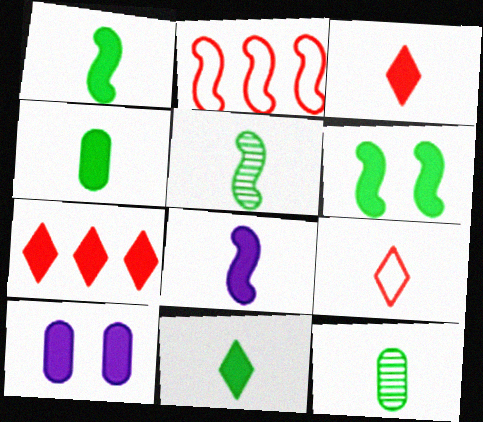[[1, 4, 11], 
[1, 7, 10], 
[3, 4, 8], 
[8, 9, 12]]